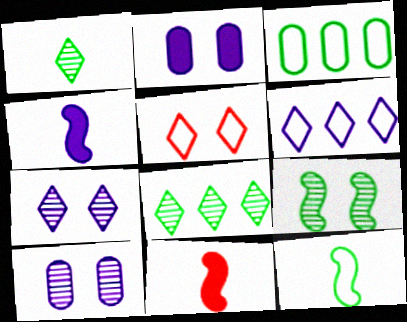[[2, 5, 9], 
[3, 7, 11], 
[4, 6, 10]]